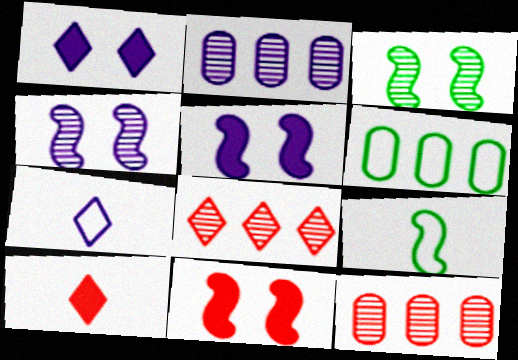[[1, 9, 12], 
[2, 5, 7], 
[4, 6, 10]]